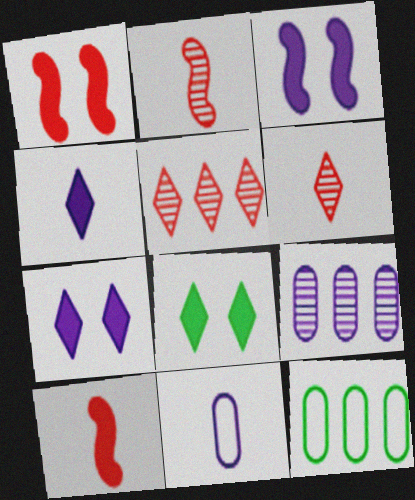[[2, 7, 12], 
[3, 6, 12]]